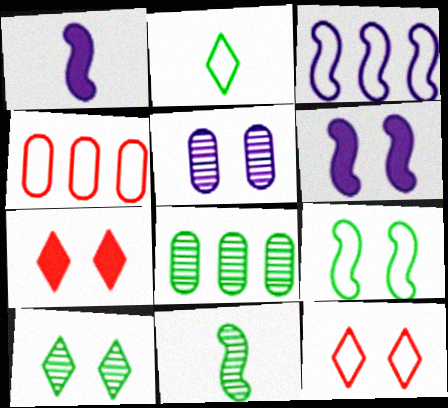[[1, 4, 10], 
[1, 8, 12], 
[5, 7, 9], 
[8, 10, 11]]